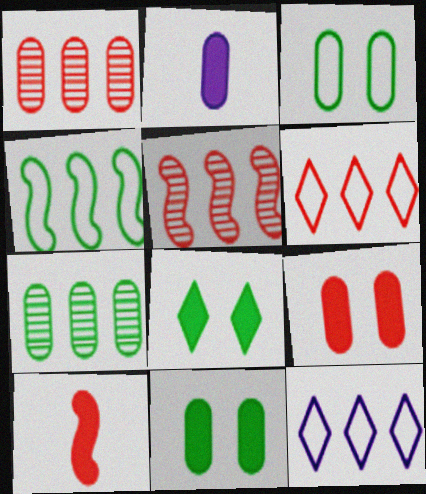[[1, 2, 3]]